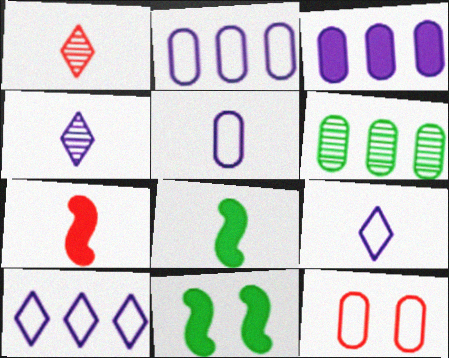[[1, 2, 11], 
[1, 5, 8]]